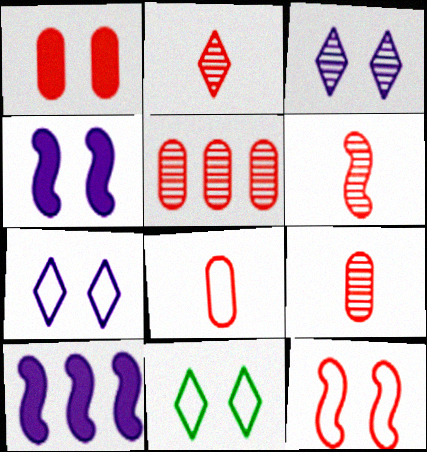[[1, 5, 8], 
[2, 6, 9], 
[9, 10, 11]]